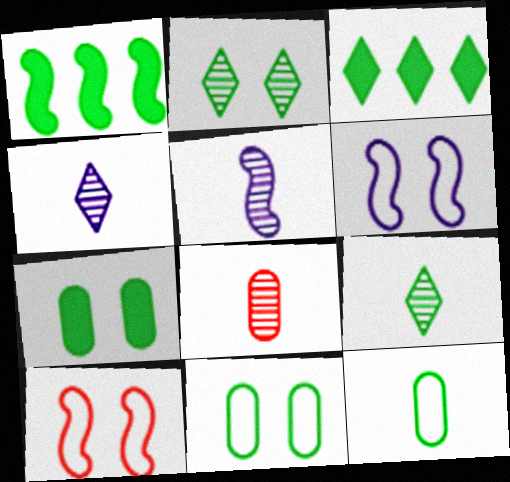[[1, 2, 12], 
[1, 5, 10], 
[1, 9, 11], 
[3, 6, 8], 
[5, 8, 9]]